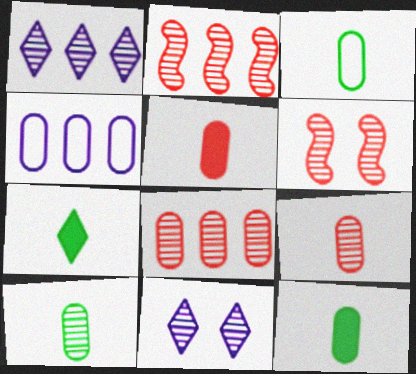[[1, 6, 10], 
[2, 10, 11], 
[3, 10, 12], 
[4, 6, 7]]